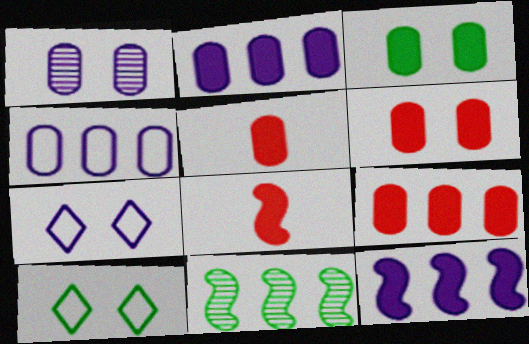[[2, 3, 5], 
[5, 6, 9], 
[5, 7, 11]]